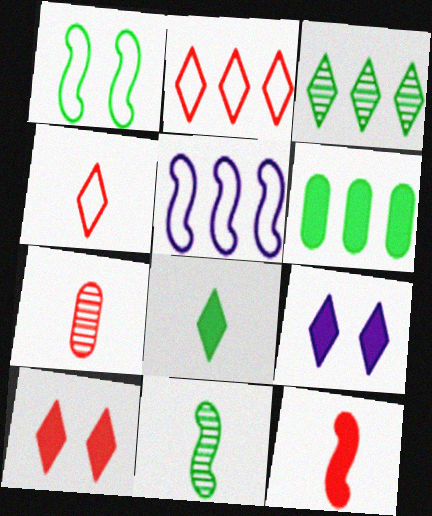[[3, 4, 9], 
[4, 7, 12], 
[6, 9, 12]]